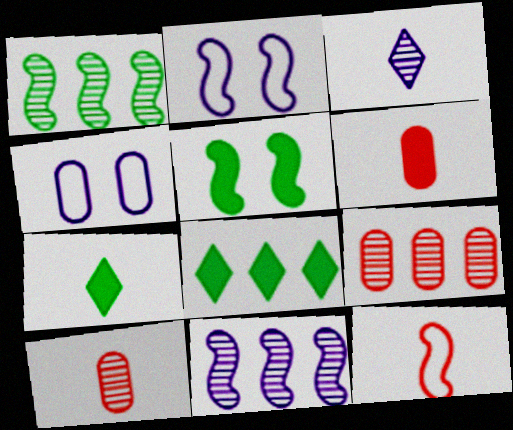[[2, 7, 9], 
[2, 8, 10], 
[5, 11, 12]]